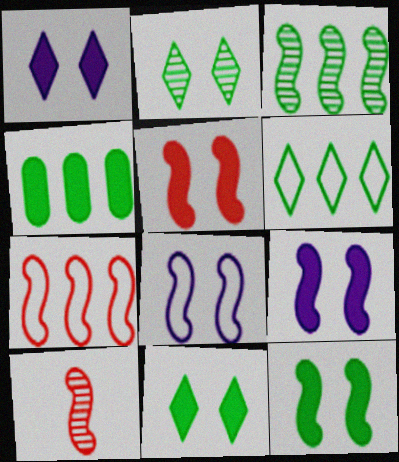[[3, 4, 6], 
[5, 7, 10], 
[5, 9, 12]]